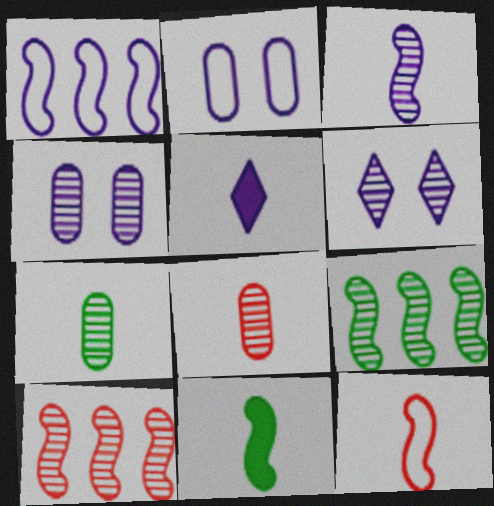[[1, 4, 5], 
[3, 11, 12], 
[5, 7, 12], 
[6, 7, 10], 
[6, 8, 9]]